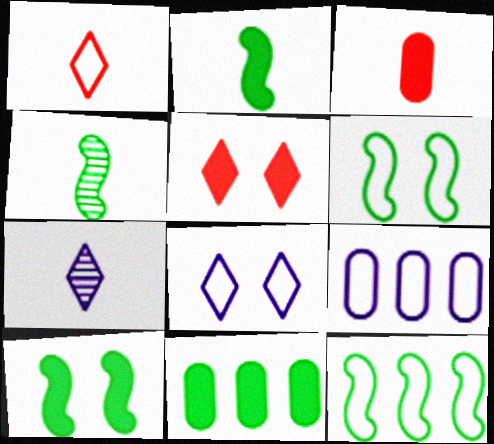[[1, 6, 9], 
[4, 5, 9], 
[4, 10, 12]]